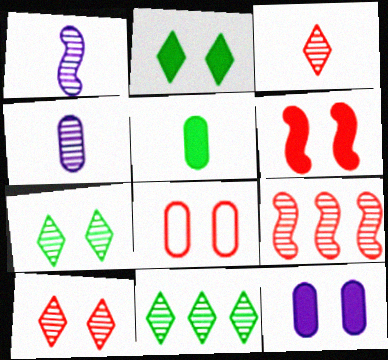[[2, 6, 12], 
[4, 7, 9], 
[6, 8, 10]]